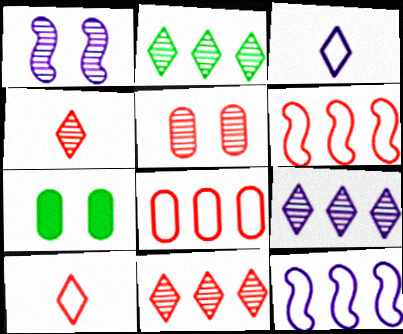[[2, 9, 11], 
[4, 7, 12]]